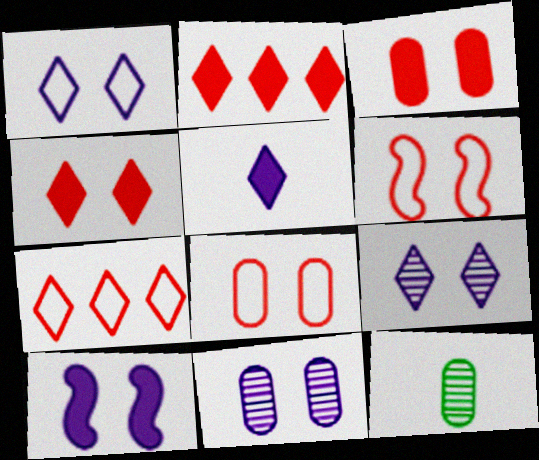[[1, 10, 11], 
[7, 10, 12]]